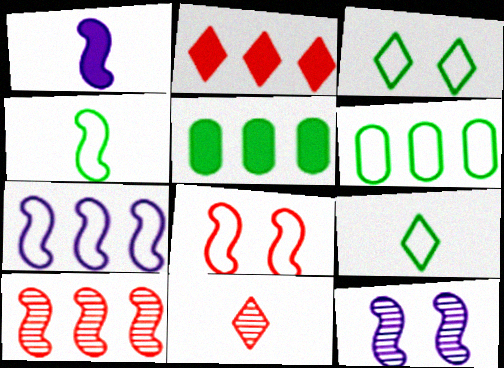[[1, 7, 12], 
[3, 4, 6], 
[4, 7, 8]]